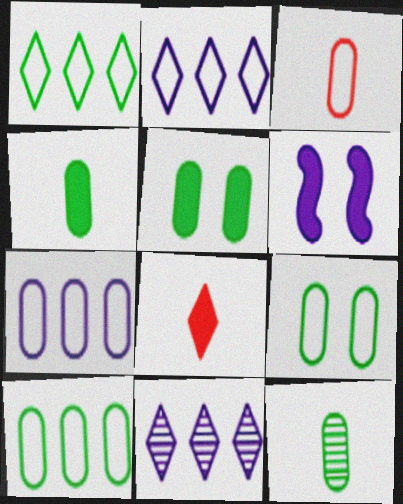[[3, 7, 9], 
[5, 10, 12]]